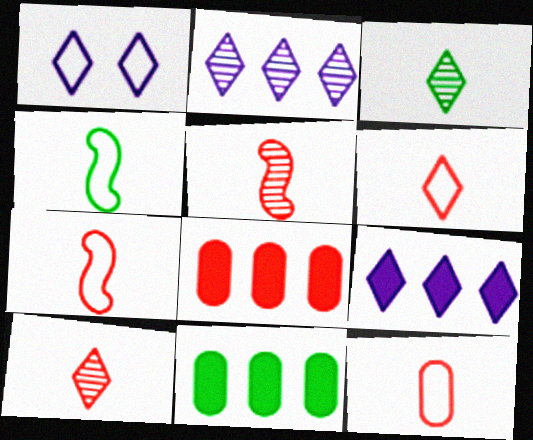[[1, 5, 11], 
[6, 7, 12]]